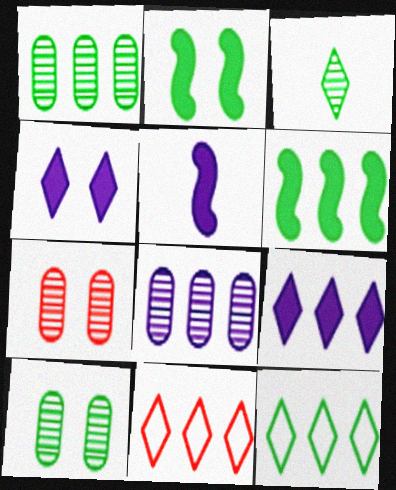[[1, 6, 12], 
[3, 4, 11], 
[5, 7, 12], 
[5, 10, 11], 
[6, 8, 11]]